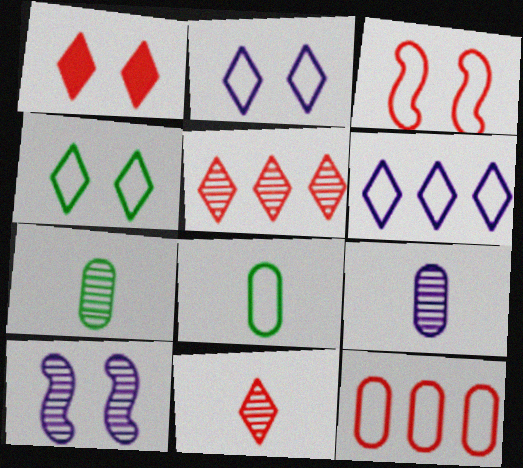[[3, 6, 8], 
[5, 7, 10]]